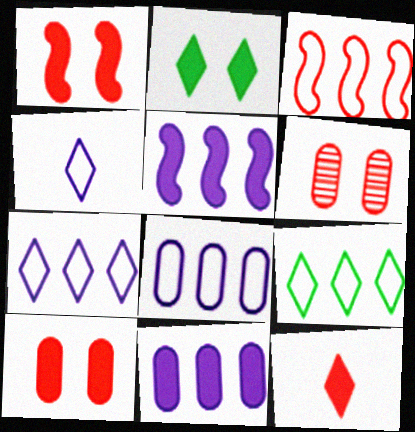[[3, 6, 12], 
[3, 8, 9]]